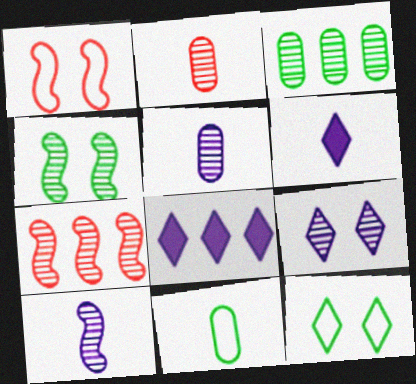[[1, 3, 6], 
[4, 7, 10]]